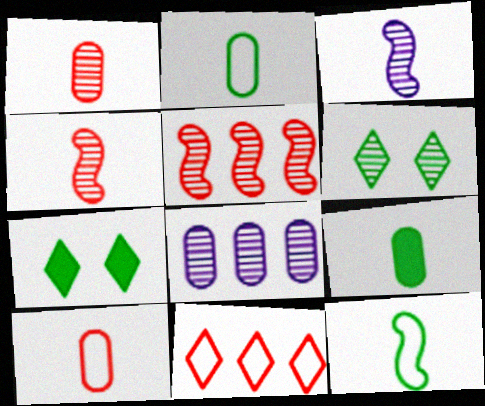[[4, 6, 8]]